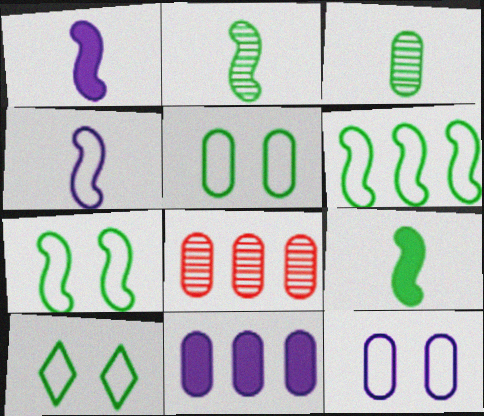[[1, 8, 10], 
[5, 7, 10]]